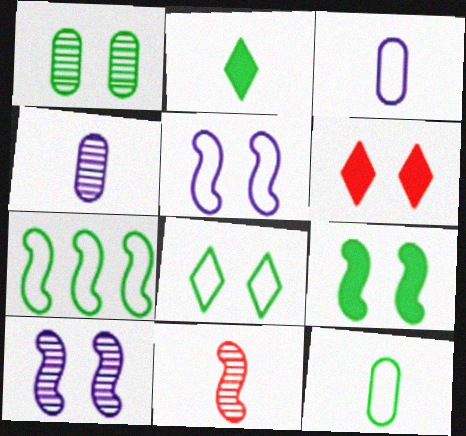[[1, 2, 7], 
[1, 5, 6], 
[1, 8, 9], 
[2, 3, 11], 
[4, 6, 7], 
[7, 8, 12]]